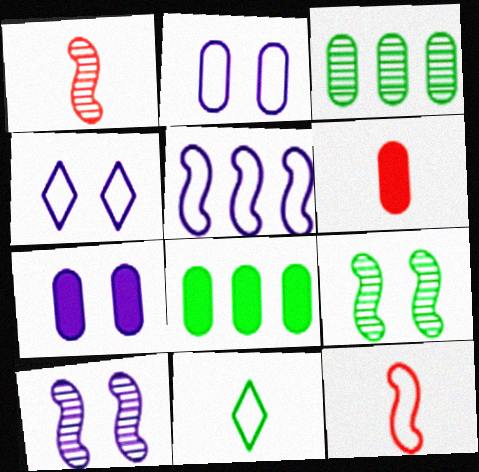[[1, 4, 8], 
[2, 3, 6], 
[4, 7, 10], 
[6, 7, 8], 
[8, 9, 11]]